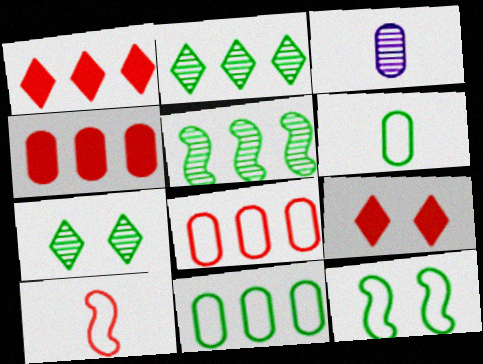[[1, 3, 12]]